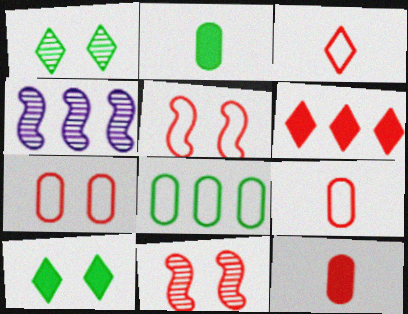[[4, 6, 8], 
[4, 9, 10], 
[6, 9, 11]]